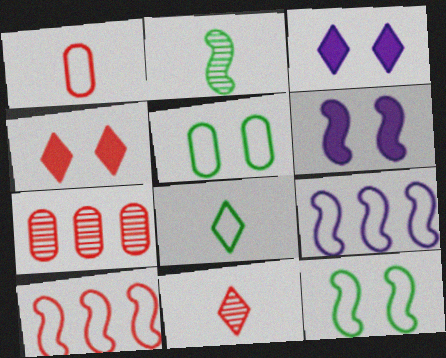[[2, 6, 10], 
[6, 7, 8]]